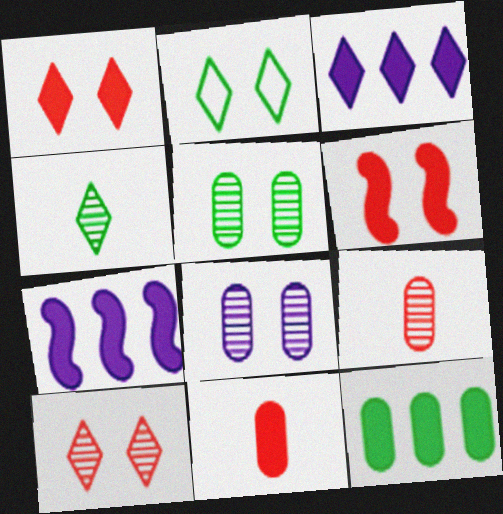[[2, 6, 8], 
[2, 7, 9]]